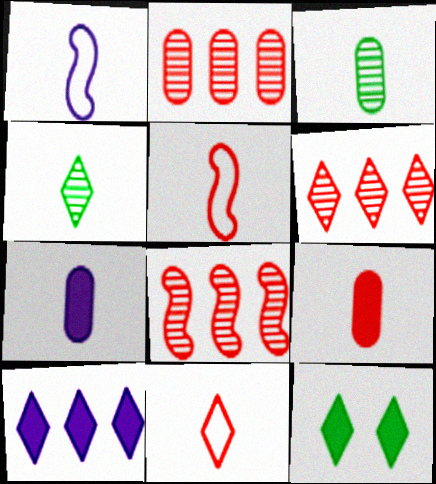[[1, 2, 12], 
[1, 4, 9], 
[2, 6, 8], 
[4, 5, 7]]